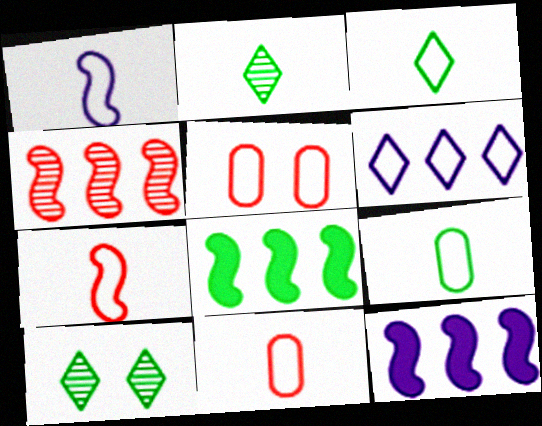[[1, 3, 11], 
[2, 5, 12], 
[8, 9, 10], 
[10, 11, 12]]